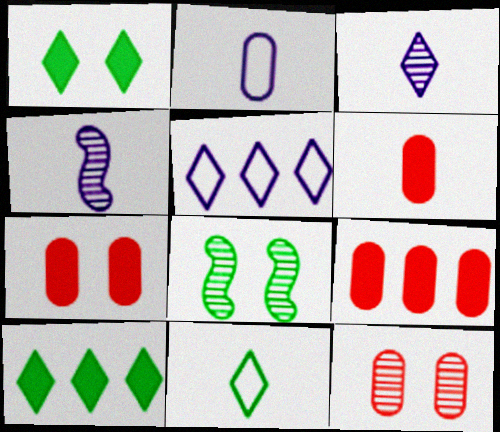[[4, 6, 11], 
[5, 6, 8], 
[6, 7, 9]]